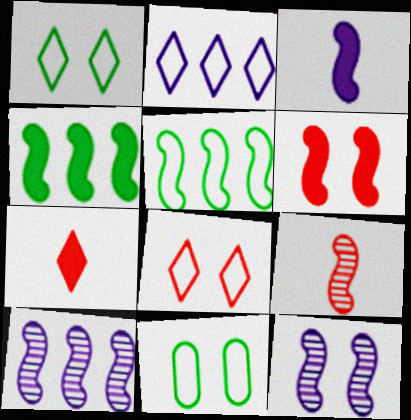[[3, 4, 6], 
[7, 10, 11]]